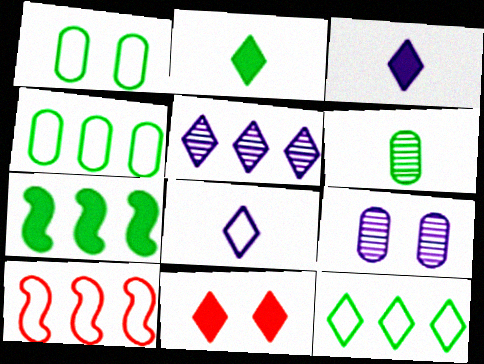[[1, 8, 10], 
[2, 9, 10]]